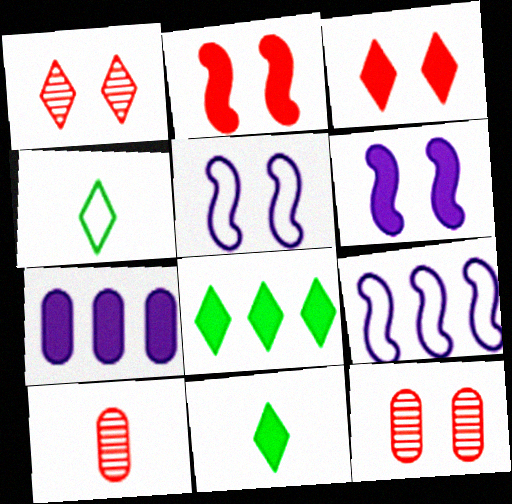[[2, 7, 11], 
[5, 8, 10], 
[9, 11, 12]]